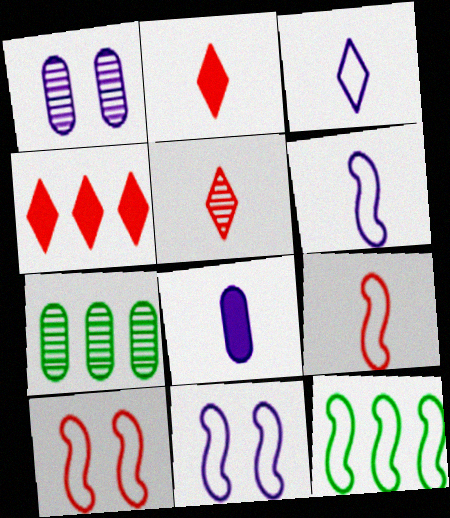[[1, 2, 12], 
[2, 7, 11], 
[6, 10, 12], 
[9, 11, 12]]